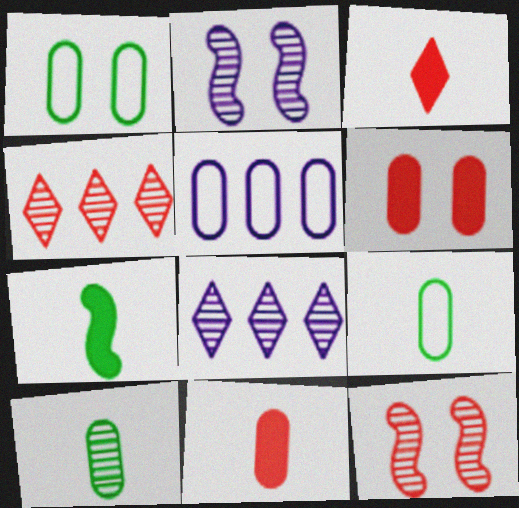[[2, 4, 10], 
[5, 6, 10], 
[8, 10, 12]]